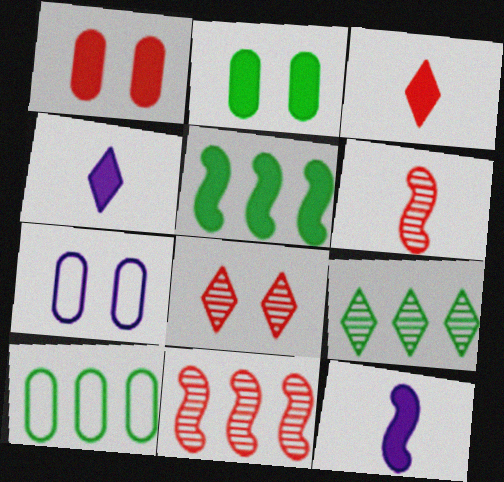[[1, 4, 5], 
[5, 9, 10], 
[8, 10, 12]]